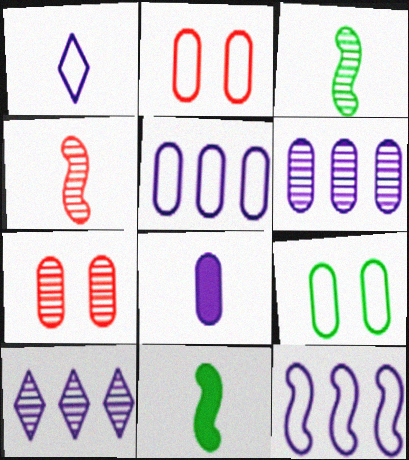[[2, 10, 11], 
[3, 7, 10]]